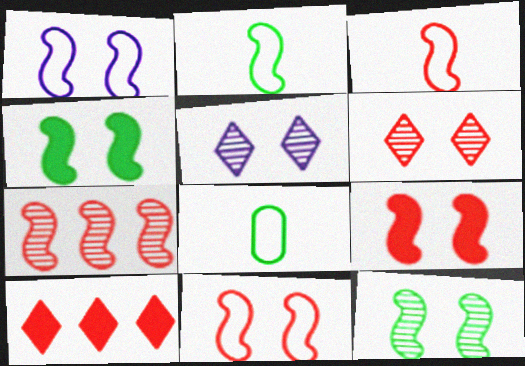[[1, 9, 12], 
[3, 7, 9]]